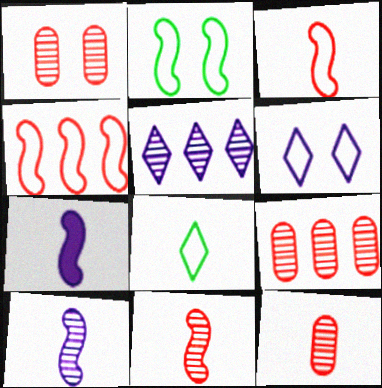[[1, 9, 12], 
[7, 8, 12]]